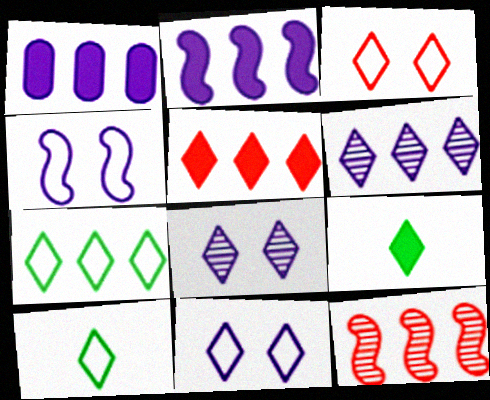[[1, 7, 12], 
[3, 6, 9], 
[5, 6, 7], 
[5, 8, 10]]